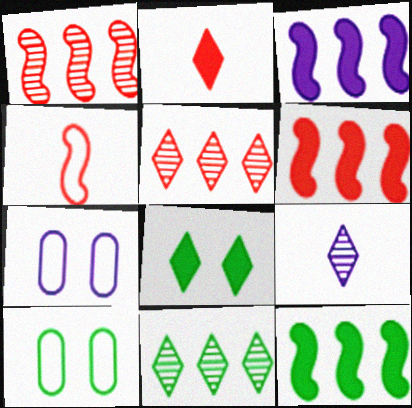[[3, 6, 12], 
[3, 7, 9], 
[6, 9, 10]]